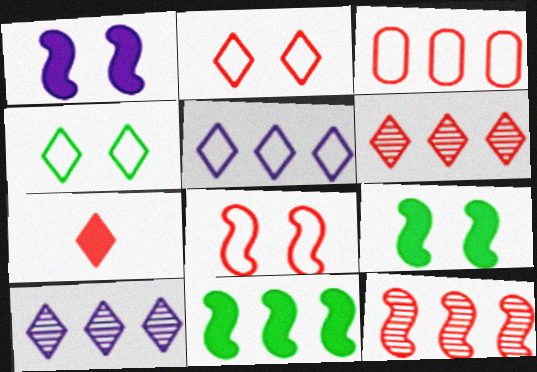[[2, 6, 7], 
[3, 10, 11], 
[4, 7, 10]]